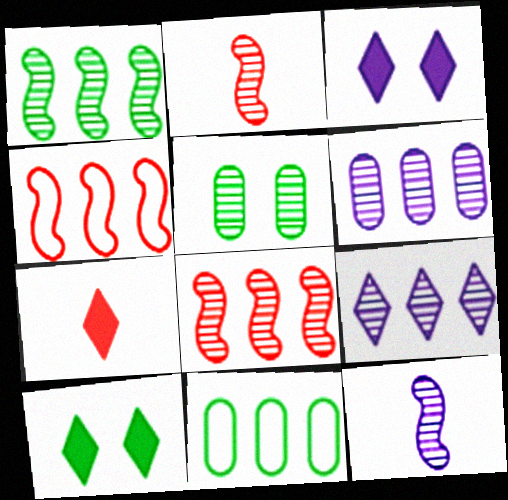[[2, 3, 11], 
[2, 5, 9]]